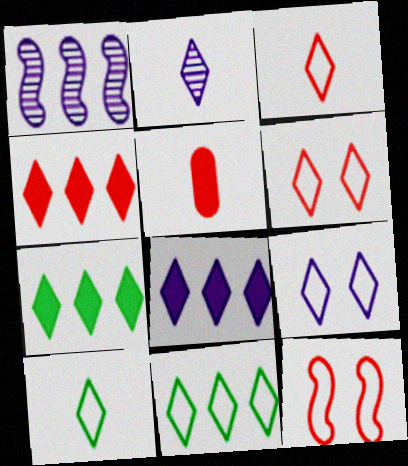[[2, 6, 7], 
[2, 8, 9], 
[3, 9, 11], 
[4, 7, 8]]